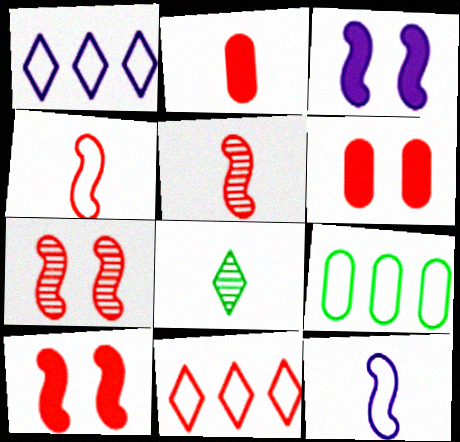[[2, 7, 11], 
[2, 8, 12], 
[5, 6, 11]]